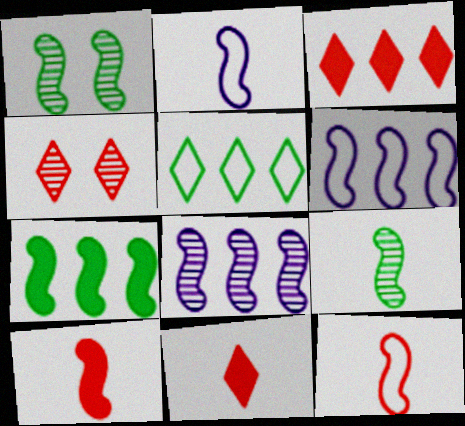[[1, 6, 10], 
[2, 9, 10]]